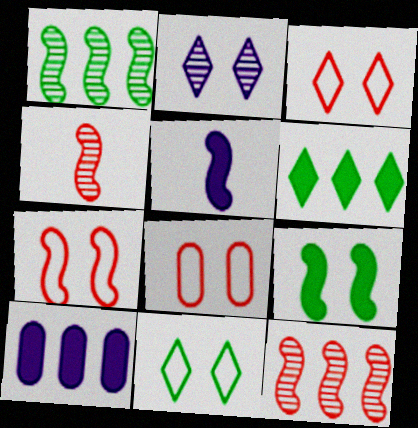[[1, 5, 7], 
[2, 8, 9], 
[3, 7, 8], 
[4, 10, 11]]